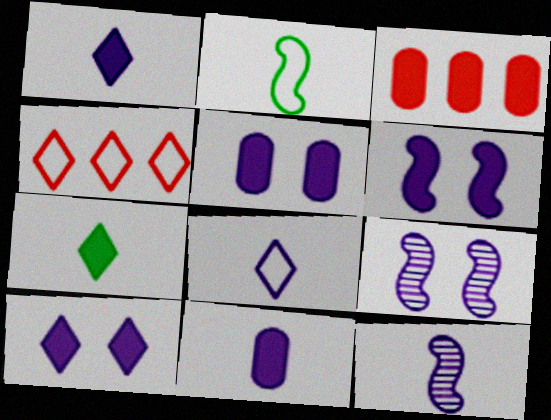[[3, 6, 7], 
[5, 6, 10], 
[8, 11, 12]]